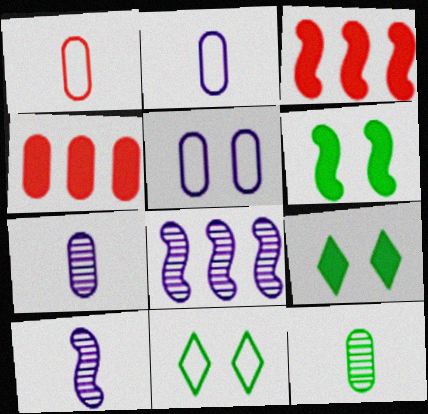[[1, 8, 9], 
[3, 7, 11], 
[4, 5, 12], 
[4, 10, 11]]